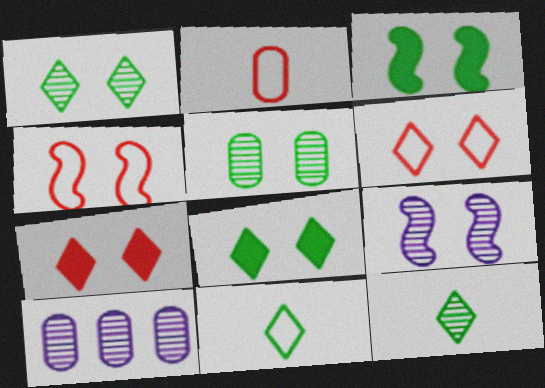[[3, 4, 9]]